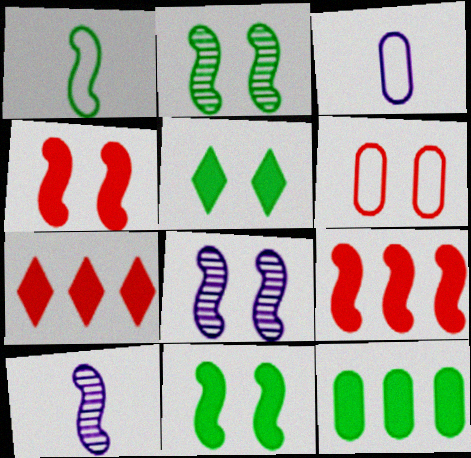[[1, 8, 9], 
[2, 3, 7], 
[5, 6, 8]]